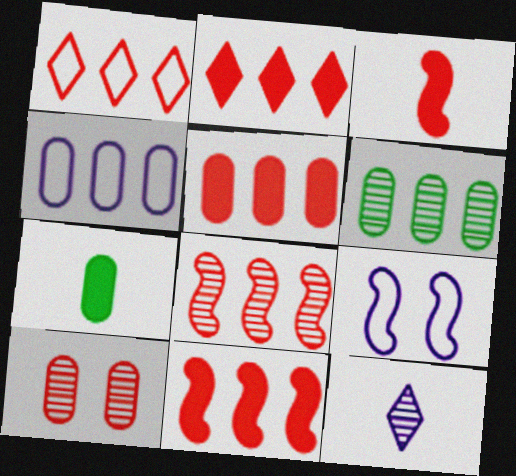[[1, 3, 10], 
[1, 5, 8], 
[2, 5, 11], 
[4, 5, 6], 
[4, 7, 10]]